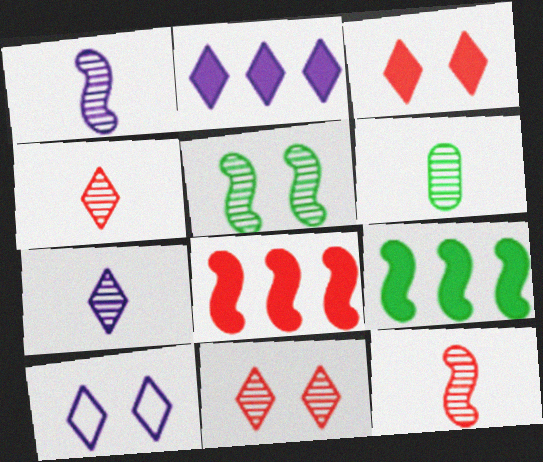[[1, 4, 6], 
[2, 7, 10], 
[6, 7, 12], 
[6, 8, 10]]